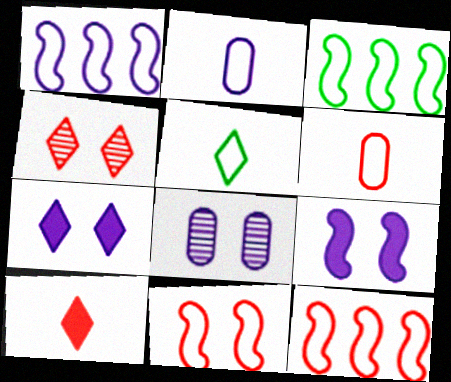[[1, 3, 12], 
[3, 8, 10]]